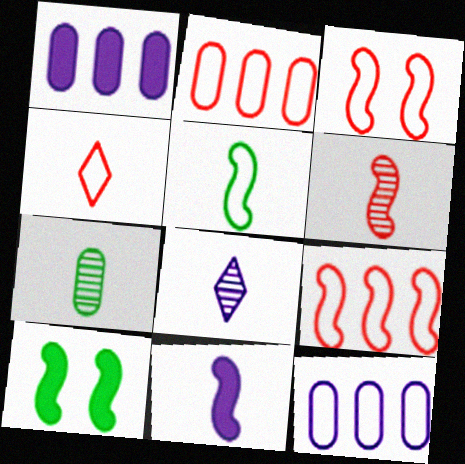[[2, 3, 4], 
[2, 8, 10], 
[4, 7, 11], 
[5, 6, 11], 
[6, 7, 8]]